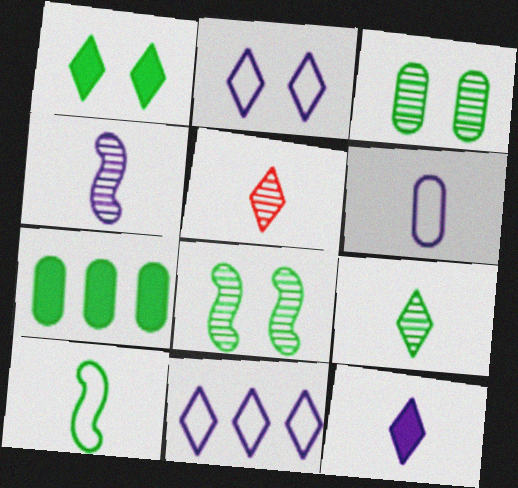[[1, 5, 11], 
[4, 6, 12]]